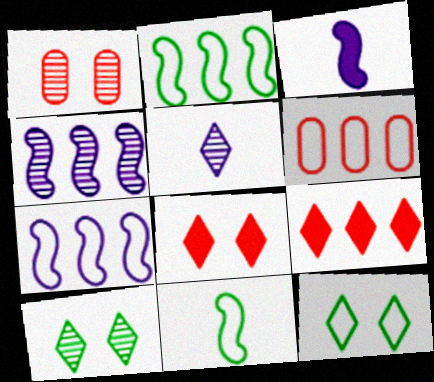[[3, 6, 10], 
[5, 9, 12]]